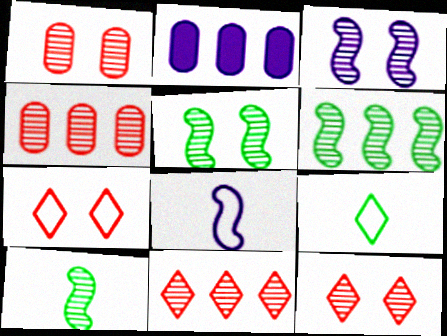[[2, 7, 10], 
[5, 6, 10]]